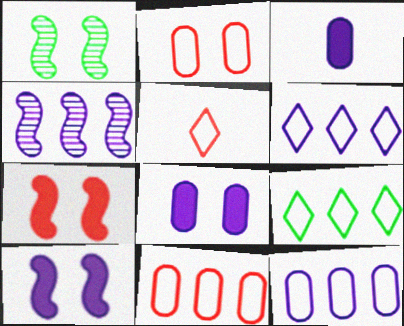[]